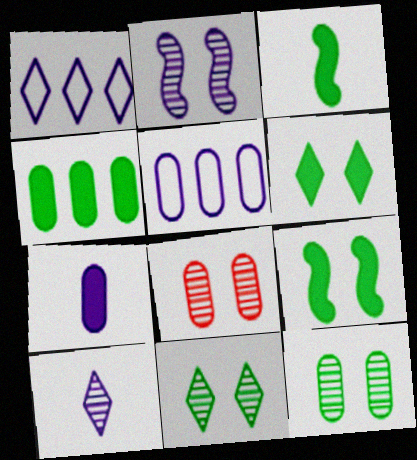[[1, 2, 7], 
[1, 3, 8], 
[2, 8, 11], 
[3, 4, 6]]